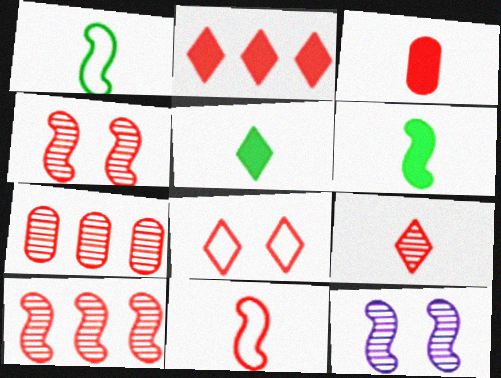[[2, 8, 9], 
[3, 8, 10], 
[3, 9, 11], 
[4, 7, 9]]